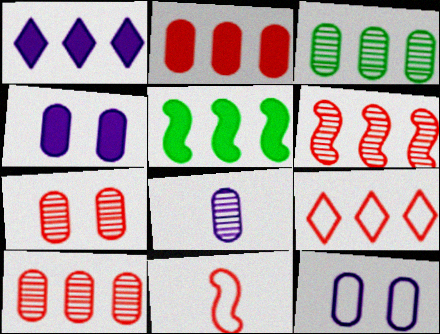[[1, 2, 5], 
[2, 6, 9], 
[3, 7, 8]]